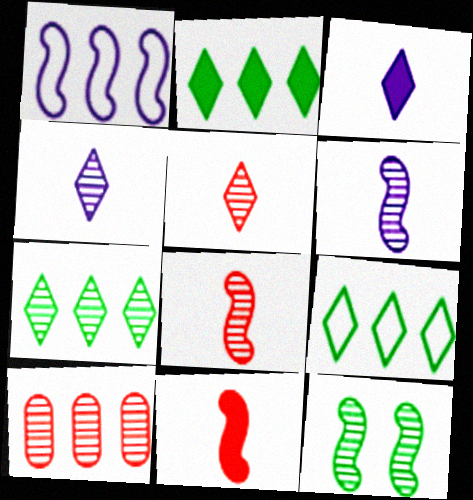[[1, 2, 10], 
[1, 11, 12], 
[2, 7, 9], 
[4, 10, 12]]